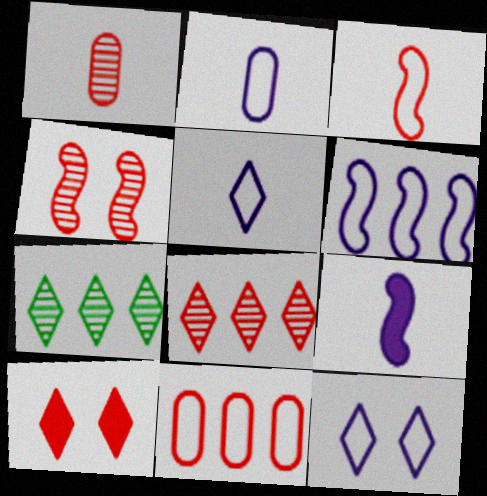[[1, 4, 8], 
[2, 6, 12], 
[5, 7, 10]]